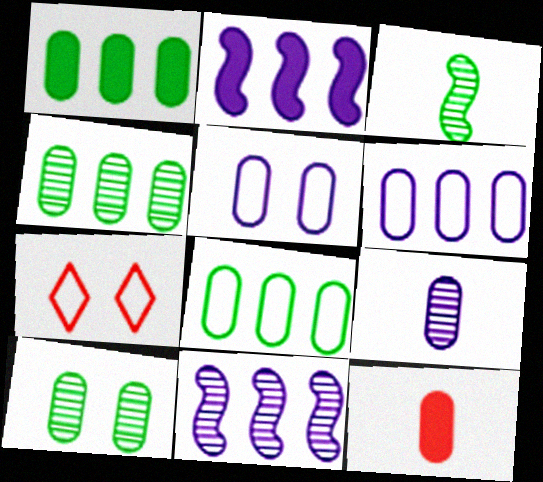[[1, 4, 8], 
[4, 5, 12], 
[6, 10, 12]]